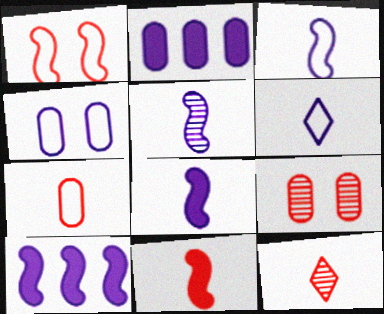[[3, 5, 8], 
[7, 11, 12]]